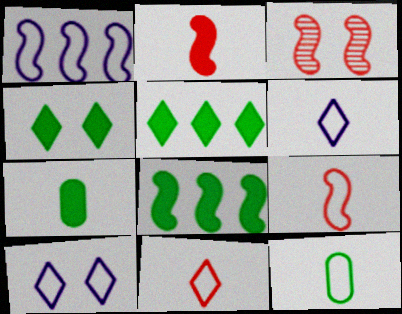[[4, 7, 8], 
[6, 9, 12]]